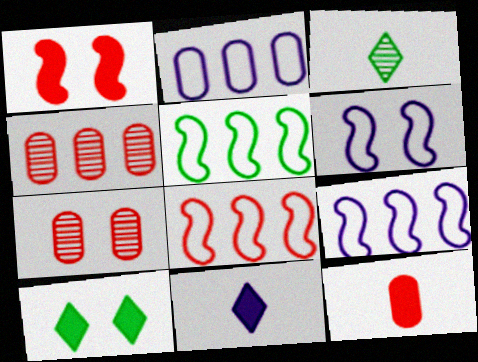[[1, 2, 3], 
[5, 7, 11], 
[5, 8, 9], 
[6, 7, 10]]